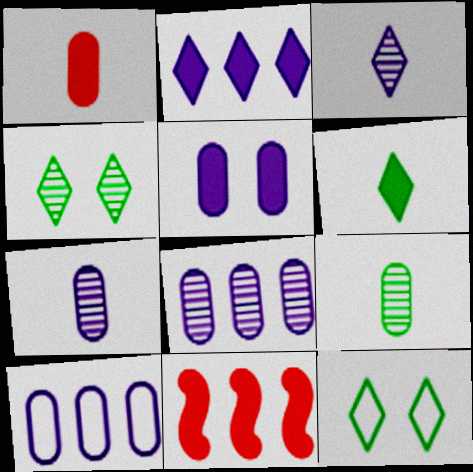[[5, 6, 11], 
[5, 7, 10], 
[7, 11, 12]]